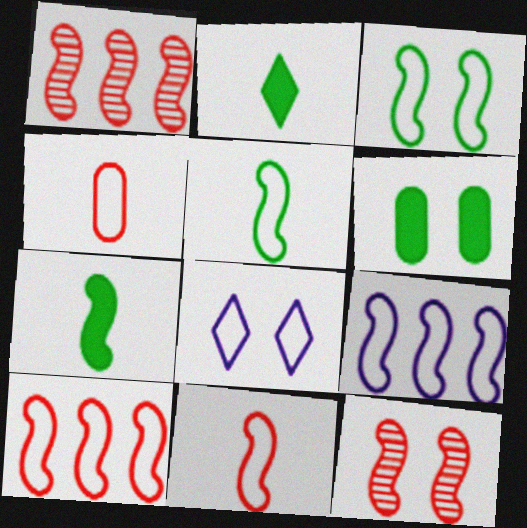[[3, 9, 11], 
[6, 8, 12], 
[7, 9, 12]]